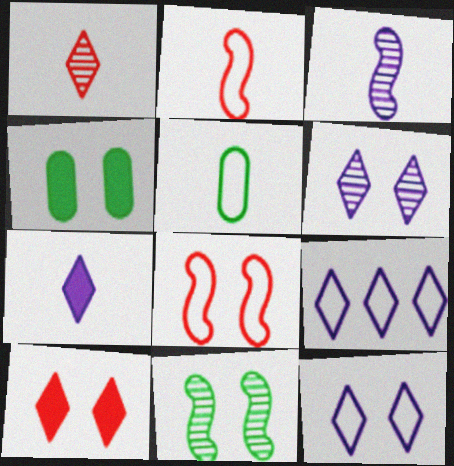[[4, 6, 8], 
[5, 8, 9], 
[6, 7, 9]]